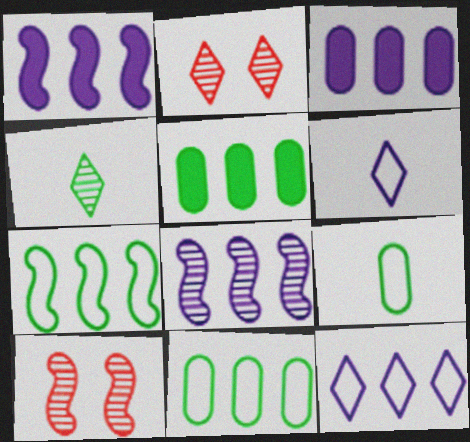[[1, 2, 9], 
[3, 8, 12], 
[5, 6, 10]]